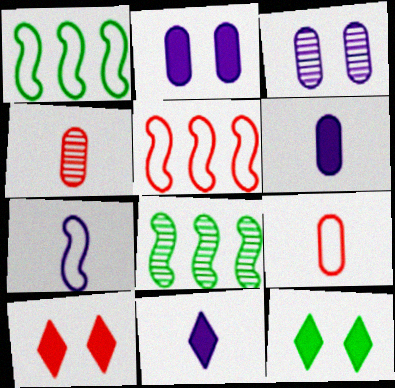[[4, 5, 10]]